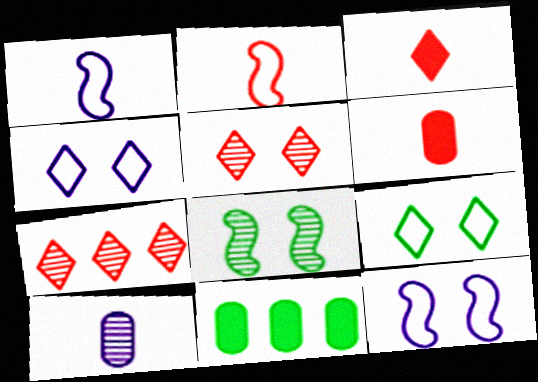[[1, 5, 11], 
[7, 8, 10]]